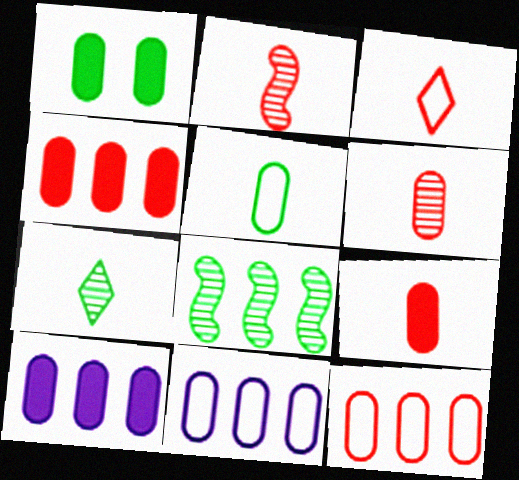[[1, 6, 11], 
[1, 9, 10], 
[2, 3, 9]]